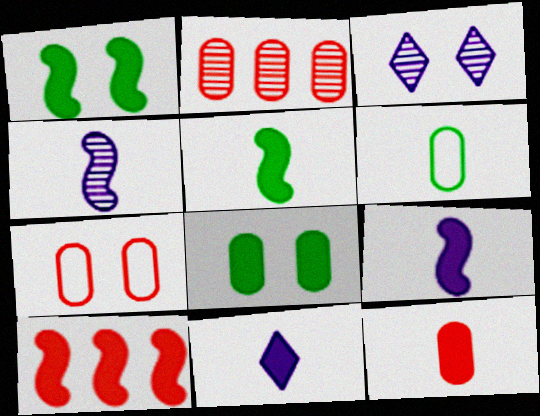[[1, 3, 7], 
[1, 9, 10], 
[2, 7, 12], 
[3, 6, 10], 
[5, 11, 12], 
[8, 10, 11]]